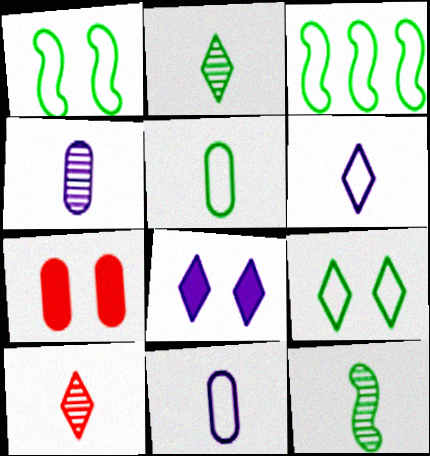[[3, 5, 9], 
[4, 10, 12]]